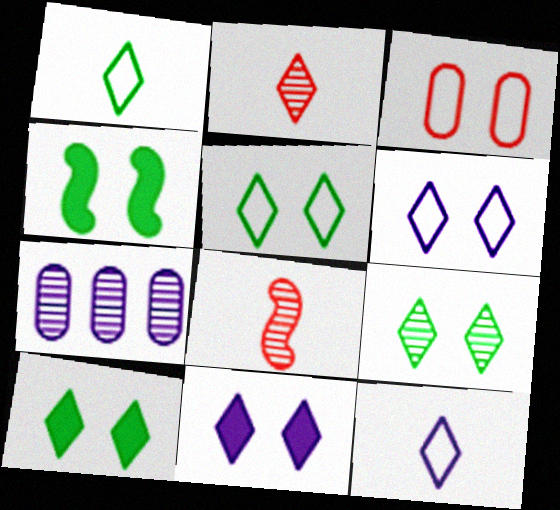[[5, 9, 10], 
[7, 8, 9]]